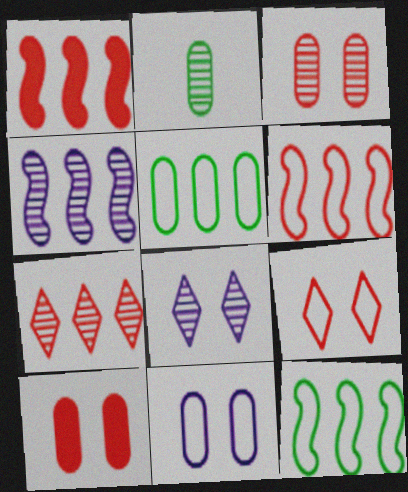[[1, 4, 12]]